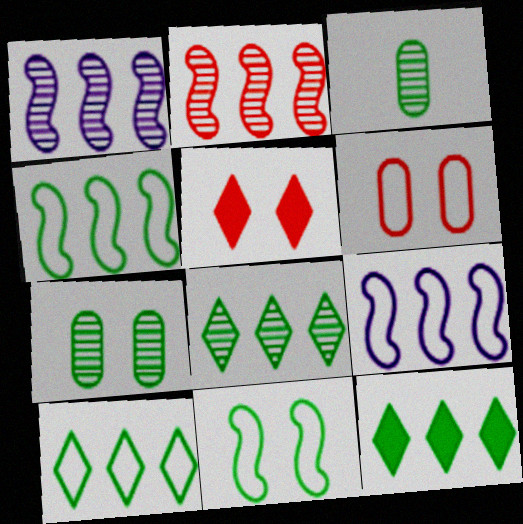[[3, 5, 9], 
[3, 11, 12], 
[8, 10, 12]]